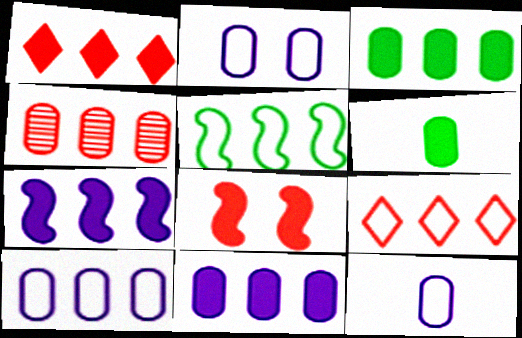[[1, 3, 7], 
[2, 4, 6], 
[2, 10, 12], 
[3, 4, 10], 
[5, 9, 10]]